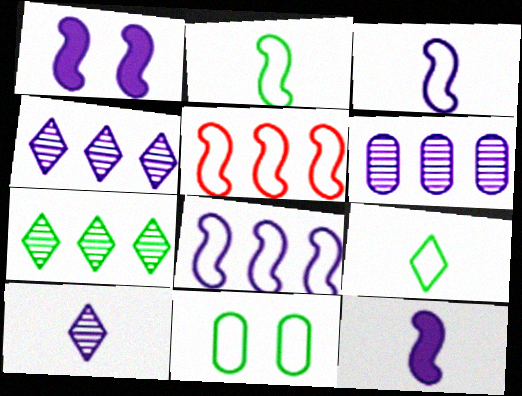[]